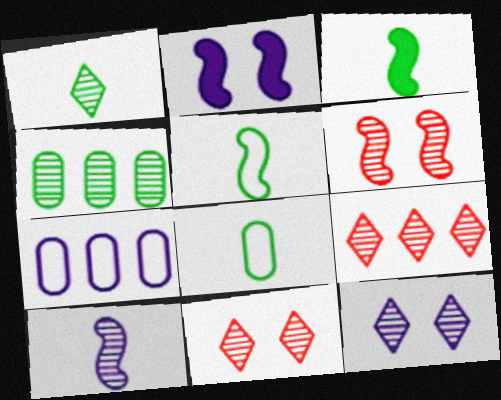[[1, 3, 8], 
[1, 9, 12], 
[2, 8, 9], 
[3, 7, 11], 
[4, 10, 11]]